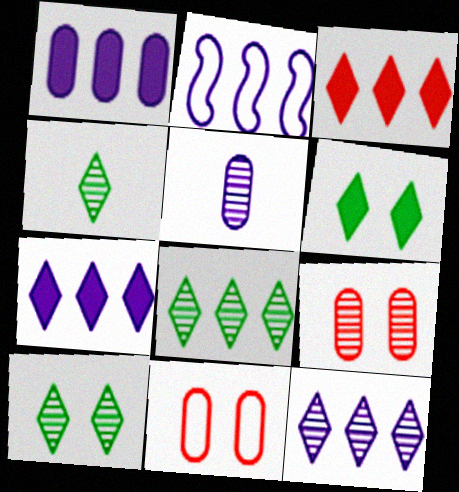[[1, 2, 12], 
[4, 8, 10]]